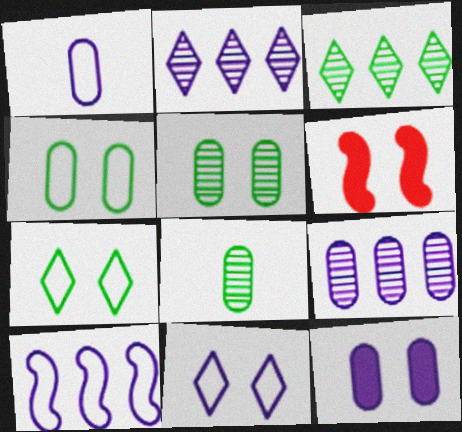[[1, 3, 6], 
[1, 9, 12], 
[1, 10, 11], 
[5, 6, 11]]